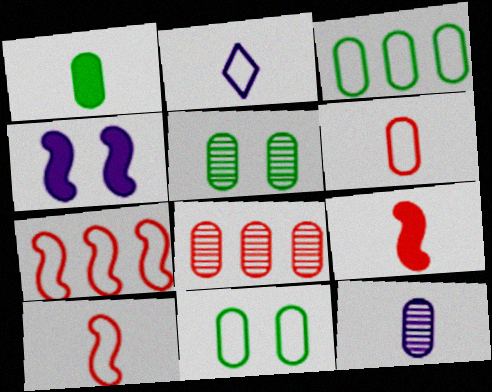[[1, 3, 5], 
[1, 6, 12], 
[2, 7, 11], 
[5, 8, 12]]